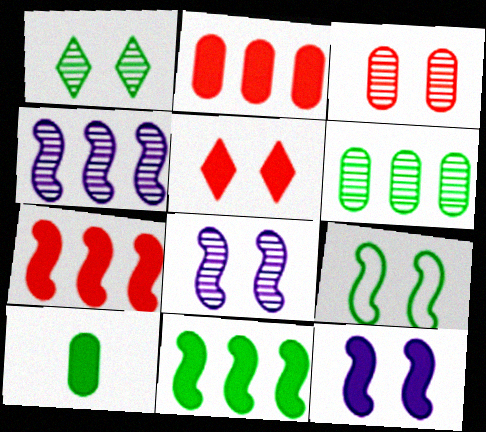[[1, 3, 8]]